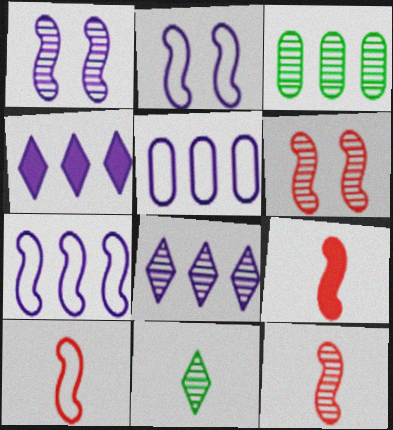[[9, 10, 12]]